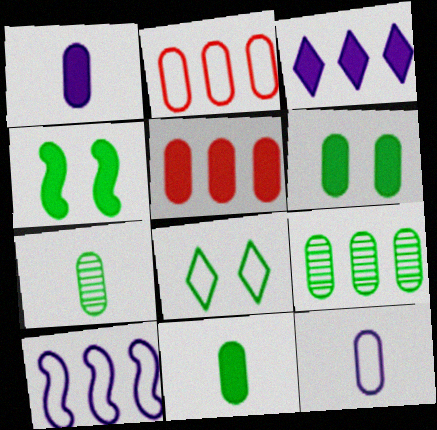[[1, 5, 6]]